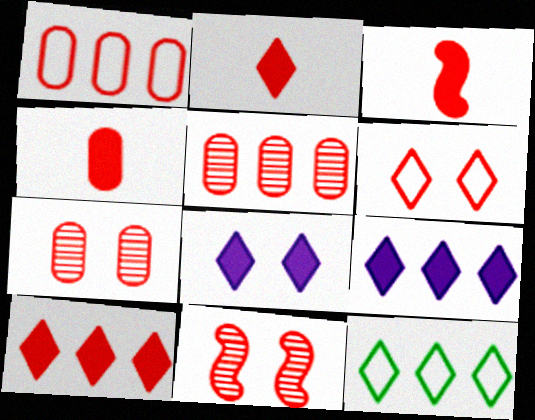[[1, 2, 11], 
[1, 4, 7], 
[2, 3, 4], 
[3, 5, 6]]